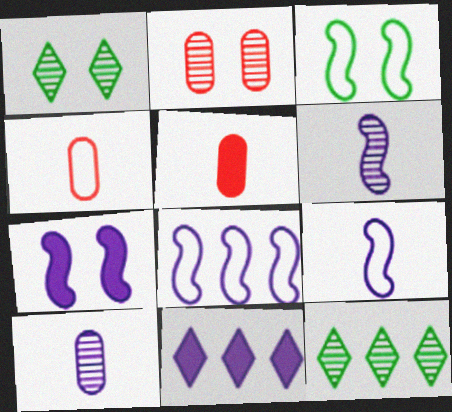[[1, 5, 8], 
[2, 6, 12], 
[4, 7, 12], 
[6, 7, 8]]